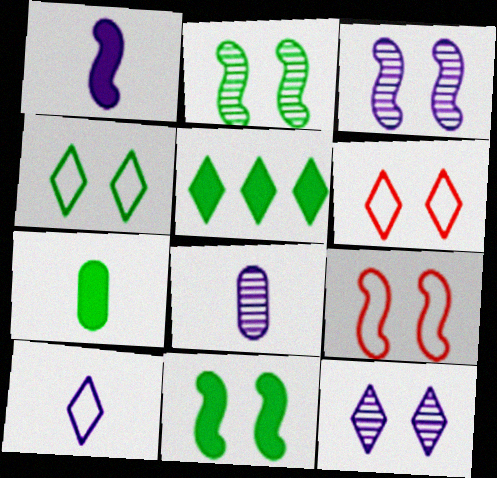[[1, 8, 10], 
[3, 9, 11], 
[5, 7, 11], 
[5, 8, 9]]